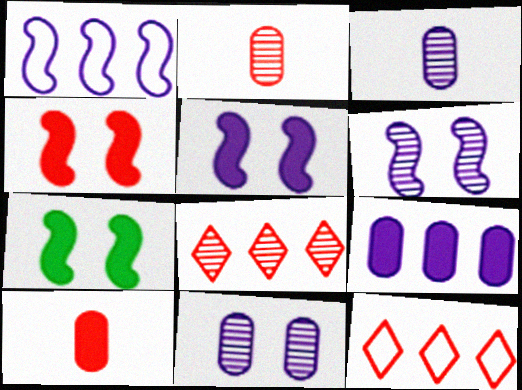[[2, 4, 12], 
[3, 7, 12], 
[4, 5, 7]]